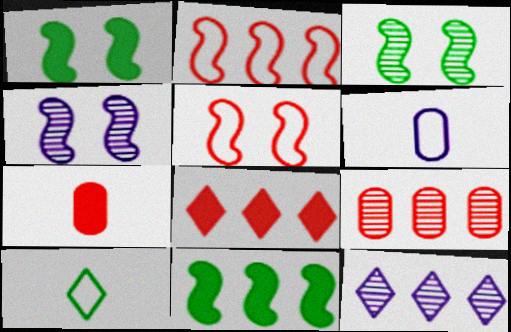[[1, 4, 5], 
[2, 8, 9], 
[3, 6, 8]]